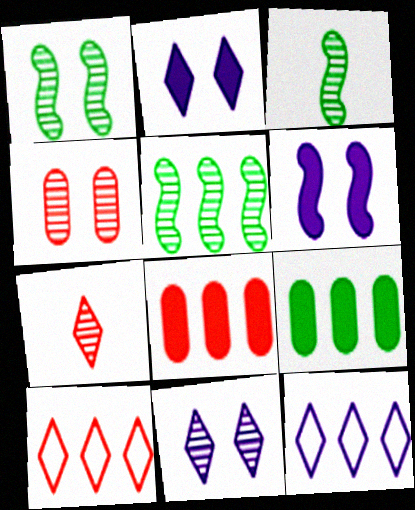[[1, 3, 5], 
[1, 4, 11], 
[5, 8, 12]]